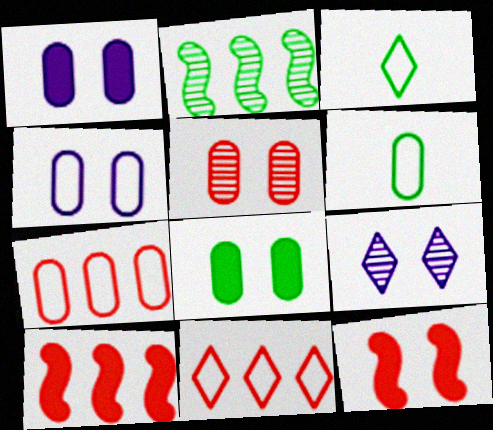[[2, 3, 8], 
[4, 5, 8], 
[4, 6, 7], 
[6, 9, 10]]